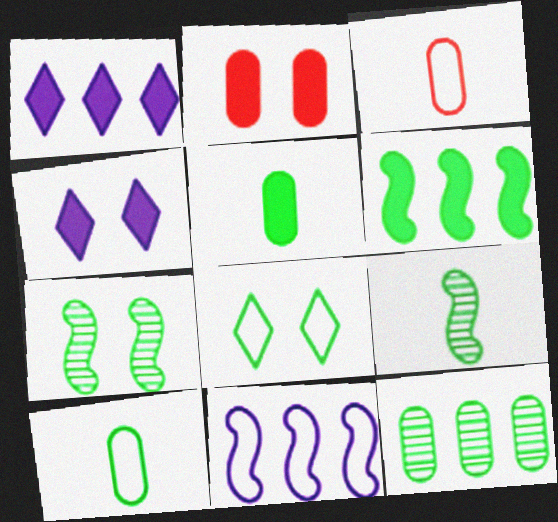[[1, 3, 7], 
[3, 8, 11]]